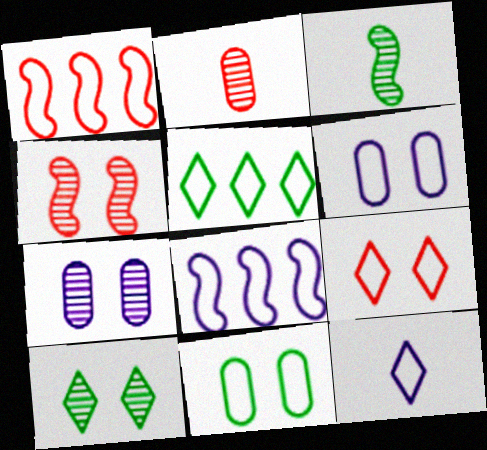[[1, 11, 12], 
[4, 7, 10], 
[5, 9, 12], 
[6, 8, 12]]